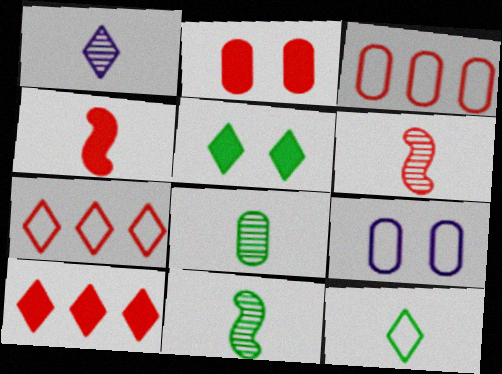[[1, 5, 7], 
[1, 6, 8], 
[2, 4, 10], 
[2, 6, 7], 
[9, 10, 11]]